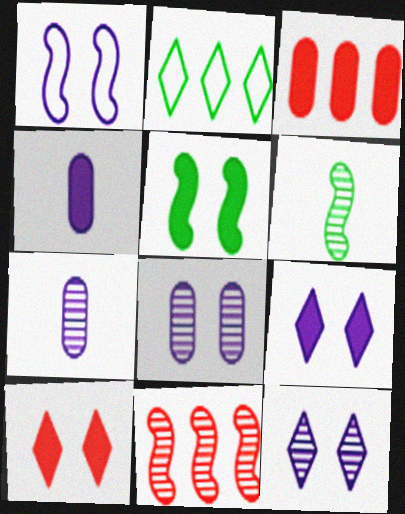[[1, 8, 9]]